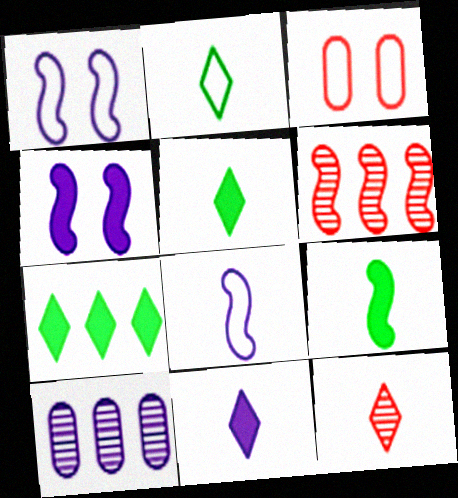[[1, 6, 9], 
[1, 10, 11], 
[2, 11, 12]]